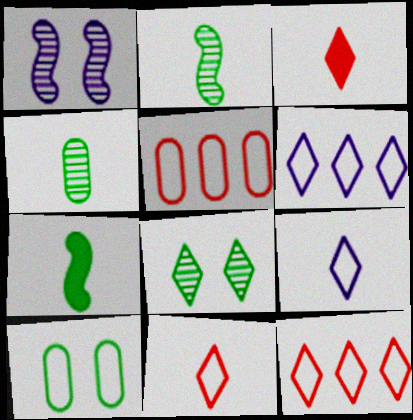[[3, 6, 8]]